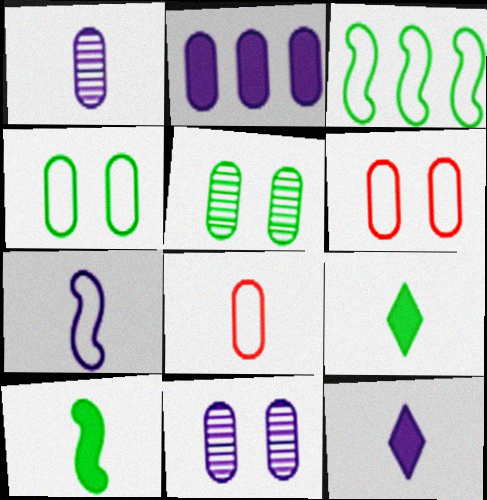[[1, 7, 12], 
[2, 5, 8], 
[3, 5, 9]]